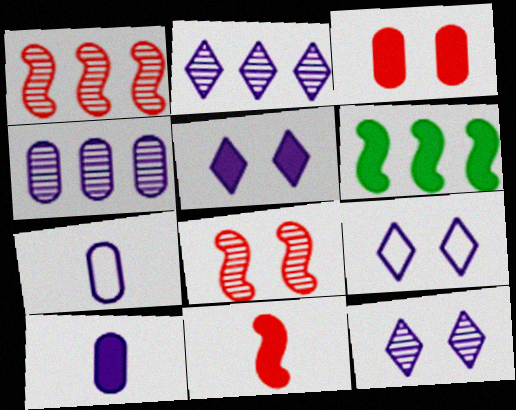[[5, 9, 12]]